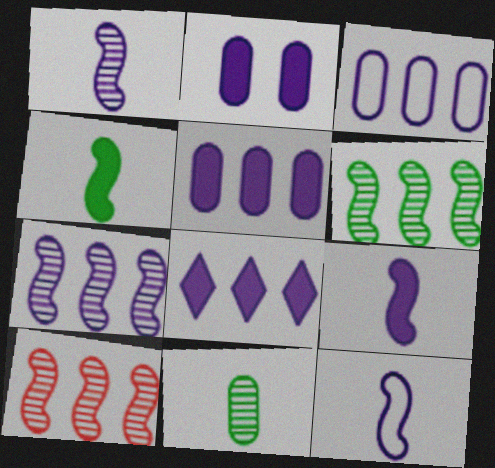[[1, 9, 12], 
[2, 8, 9], 
[3, 7, 8], 
[6, 7, 10]]